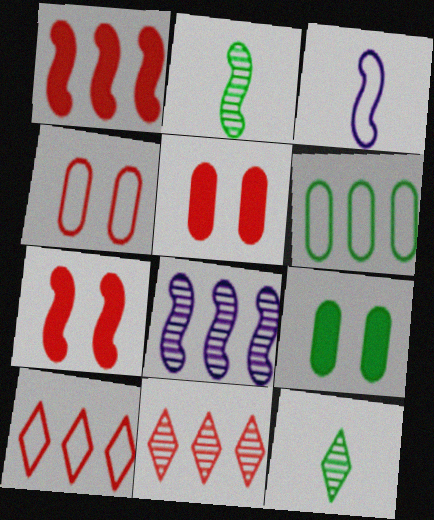[[3, 9, 11]]